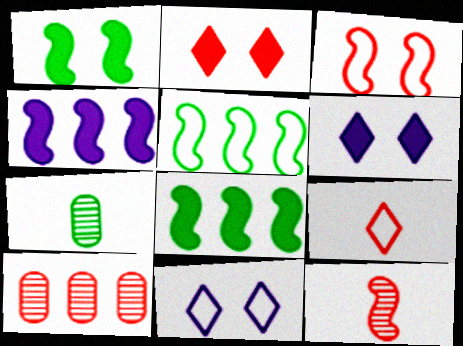[]